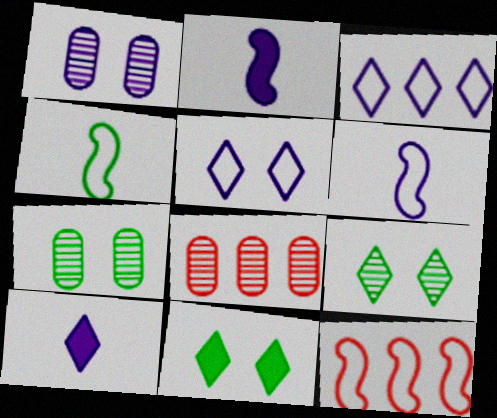[[1, 2, 3], 
[6, 8, 11], 
[7, 10, 12]]